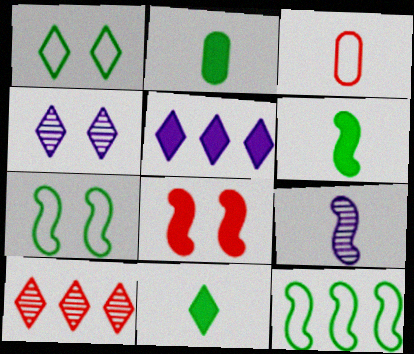[[2, 5, 8], 
[2, 6, 11], 
[3, 8, 10], 
[3, 9, 11], 
[8, 9, 12]]